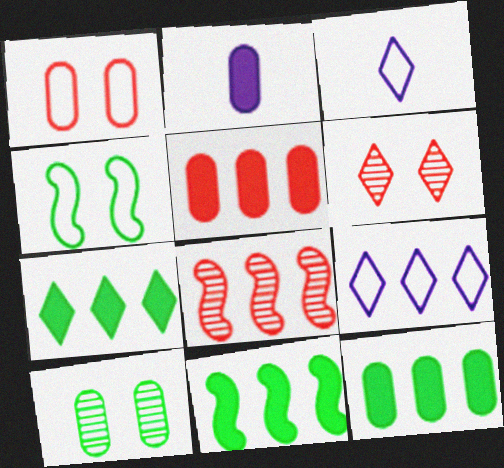[[3, 6, 7], 
[7, 11, 12], 
[8, 9, 12]]